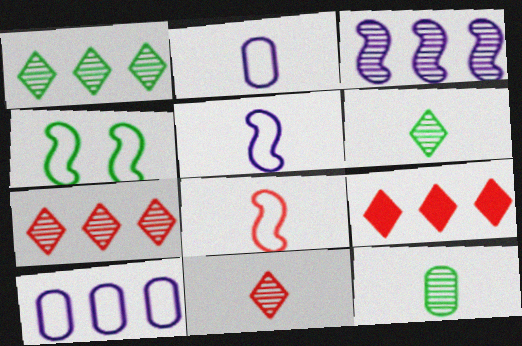[]